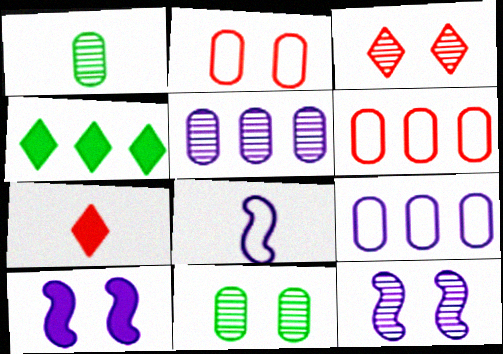[[1, 7, 8], 
[3, 11, 12]]